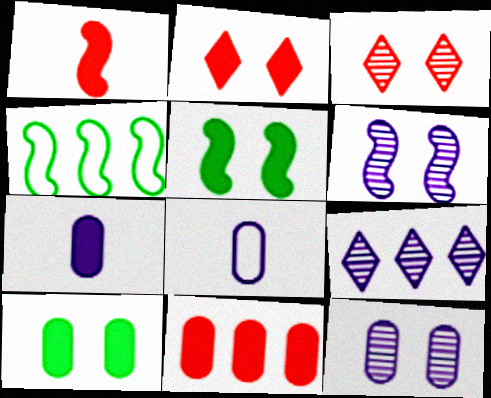[[1, 2, 11], 
[1, 4, 6], 
[3, 4, 7], 
[4, 9, 11], 
[7, 10, 11]]